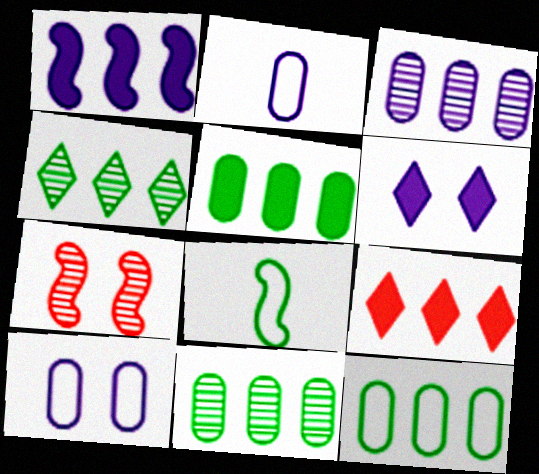[[1, 5, 9], 
[1, 7, 8], 
[5, 11, 12]]